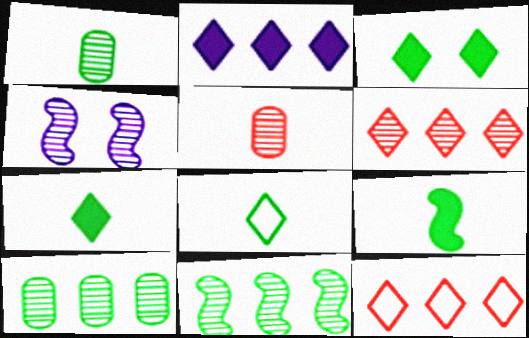[[1, 4, 6], 
[1, 8, 9]]